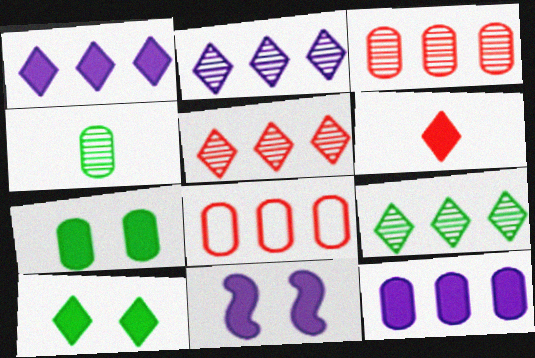[[1, 6, 10], 
[2, 5, 9]]